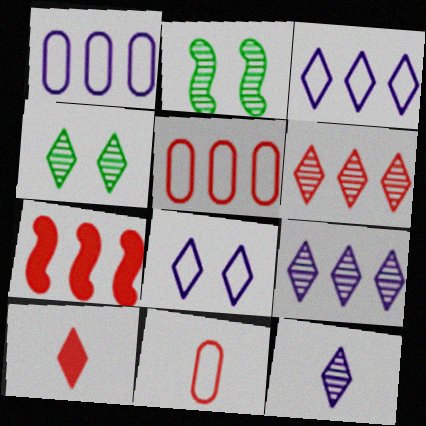[[1, 2, 10], 
[3, 4, 10], 
[4, 6, 12], 
[5, 6, 7]]